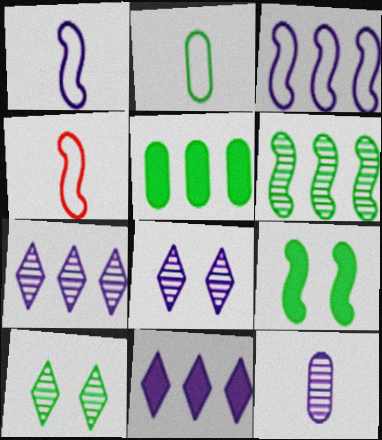[[4, 5, 8]]